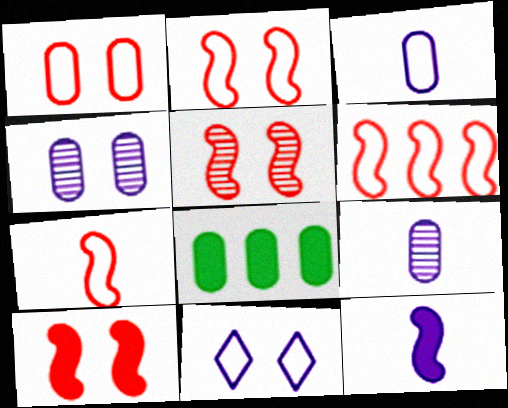[[1, 8, 9], 
[2, 5, 10], 
[2, 6, 7]]